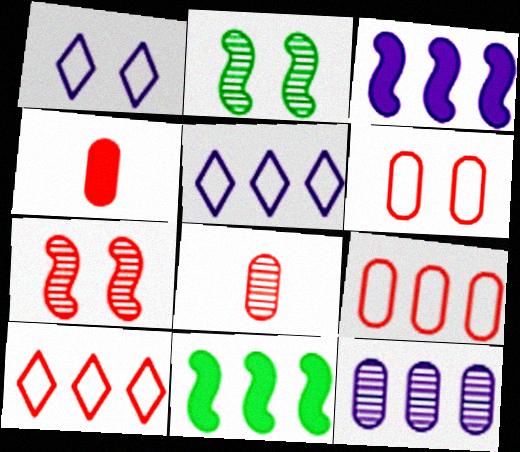[[1, 8, 11], 
[2, 4, 5], 
[3, 5, 12], 
[4, 7, 10], 
[10, 11, 12]]